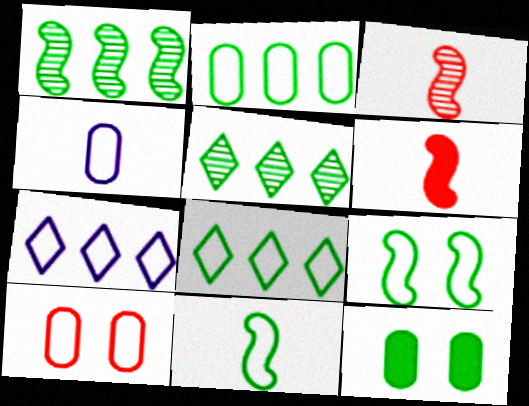[[2, 4, 10], 
[3, 7, 12], 
[5, 11, 12], 
[7, 10, 11]]